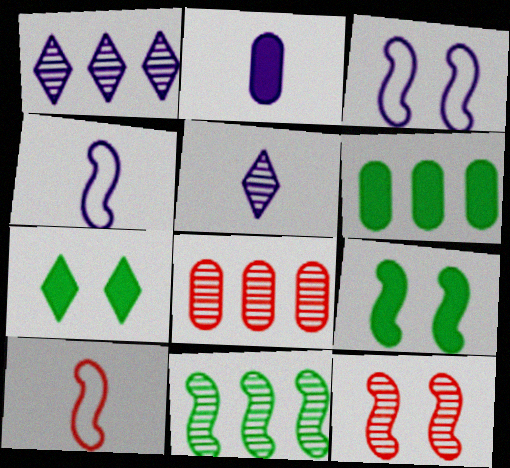[[1, 2, 3], 
[1, 8, 11], 
[2, 4, 5], 
[3, 9, 12], 
[4, 7, 8]]